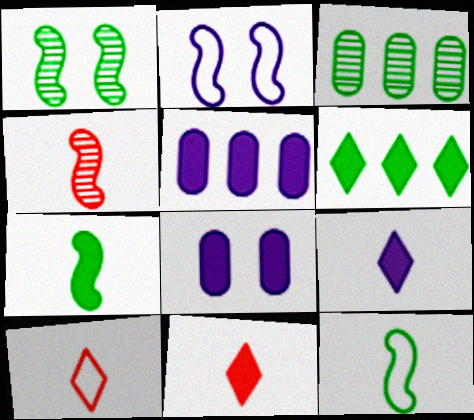[[1, 5, 10], 
[2, 3, 11]]